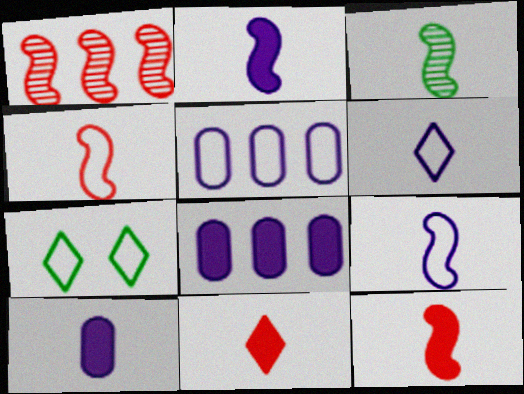[[1, 7, 10], 
[2, 3, 4], 
[3, 9, 12], 
[4, 5, 7]]